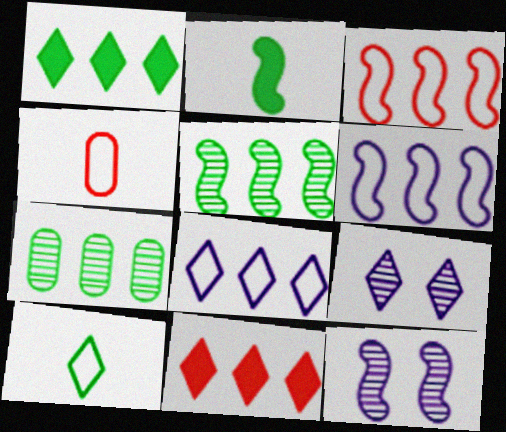[[1, 4, 12], 
[2, 3, 12], 
[6, 7, 11], 
[9, 10, 11]]